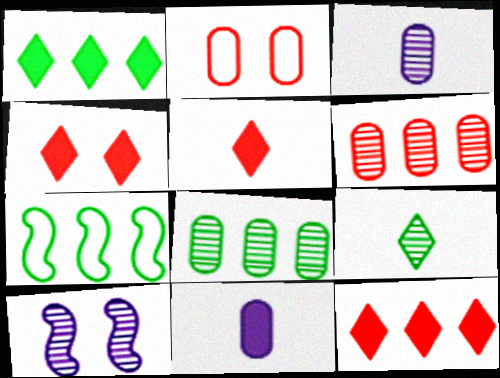[[1, 7, 8], 
[2, 8, 11], 
[3, 4, 7], 
[4, 5, 12], 
[6, 9, 10]]